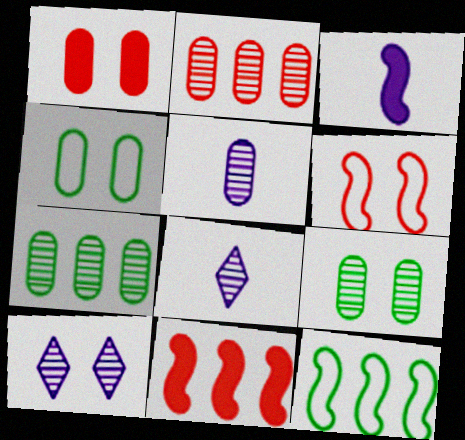[[1, 8, 12], 
[2, 5, 9], 
[4, 8, 11]]